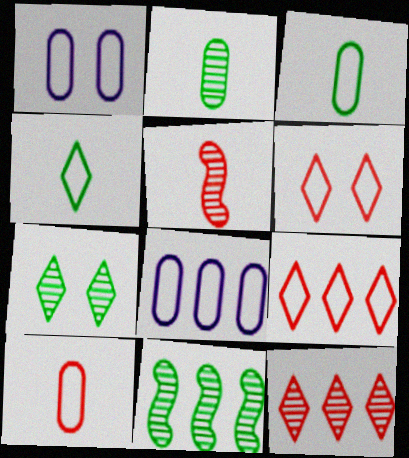[[2, 7, 11]]